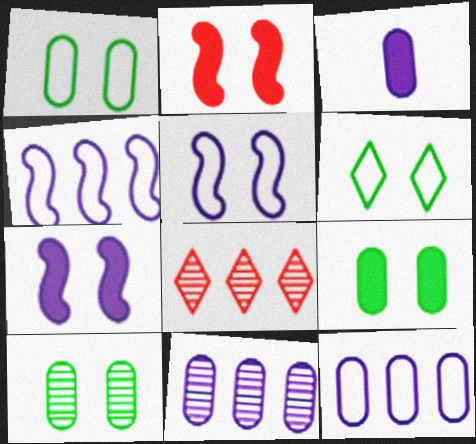[[1, 9, 10]]